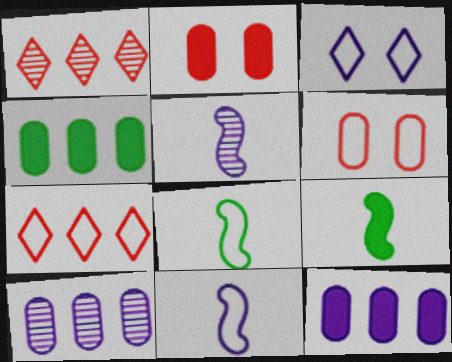[[3, 5, 12]]